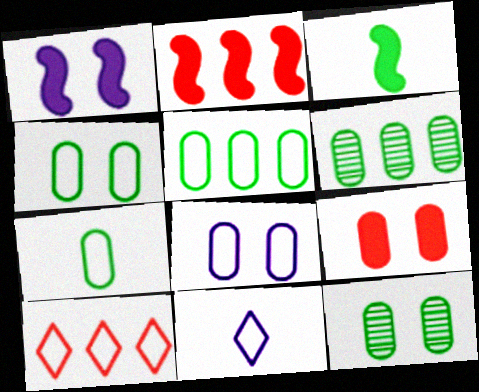[[1, 2, 3], 
[2, 11, 12], 
[4, 5, 7], 
[8, 9, 12]]